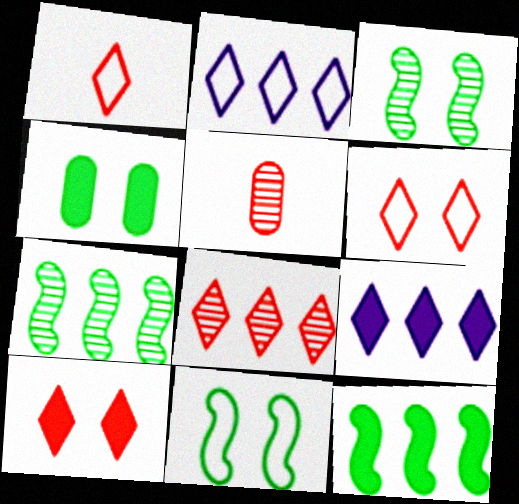[[1, 8, 10], 
[5, 9, 11]]